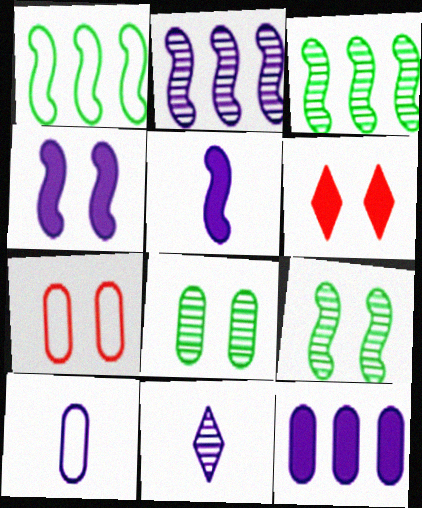[[3, 6, 10], 
[5, 10, 11]]